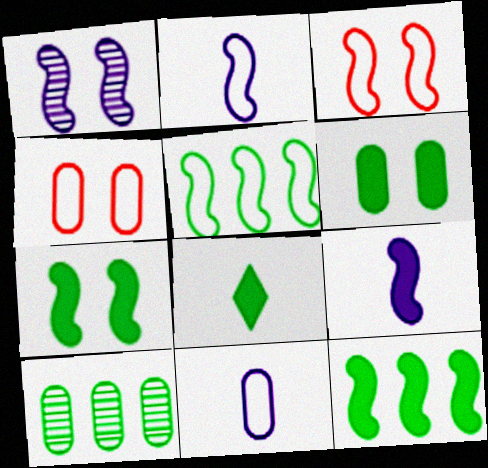[[1, 3, 7], 
[2, 3, 5], 
[6, 8, 12]]